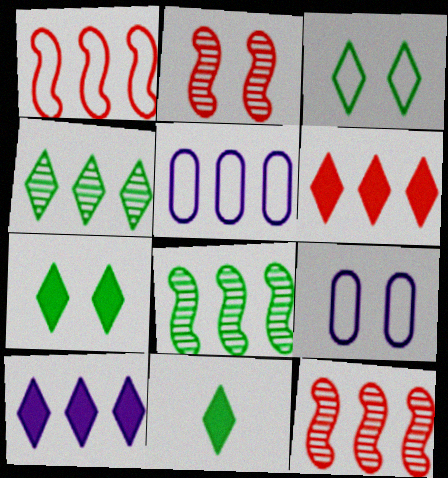[[2, 5, 11], 
[2, 7, 9], 
[3, 4, 11], 
[5, 6, 8], 
[9, 11, 12]]